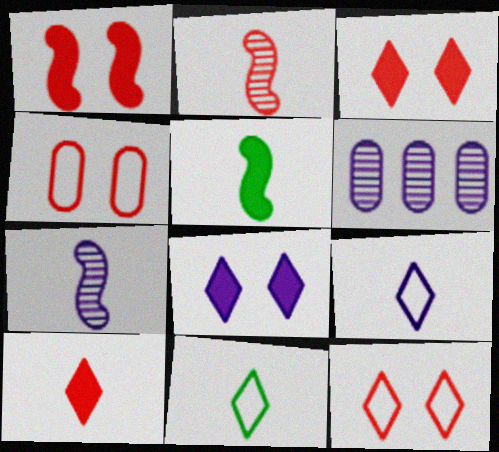[[1, 6, 11], 
[5, 6, 12]]